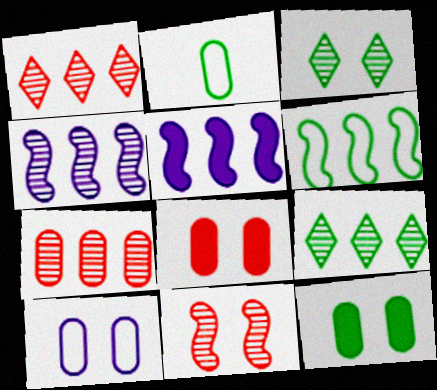[[4, 7, 9]]